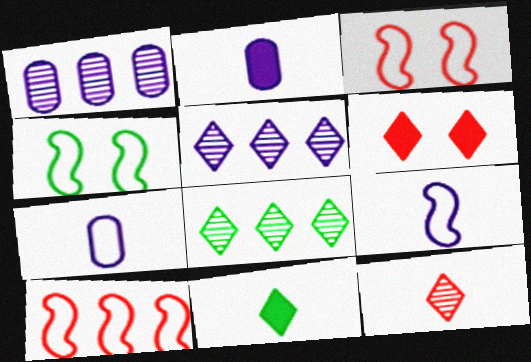[[1, 3, 11], 
[2, 3, 8], 
[4, 9, 10]]